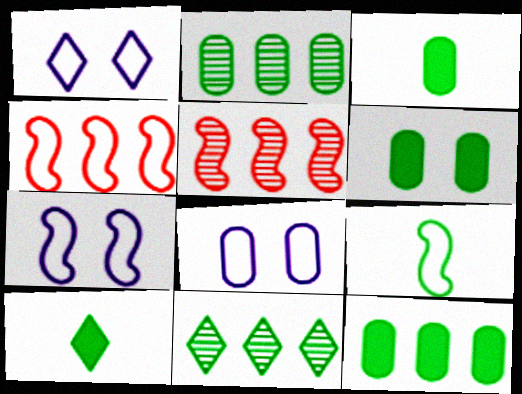[[1, 3, 5], 
[1, 7, 8], 
[3, 6, 12], 
[4, 7, 9], 
[5, 8, 10], 
[6, 9, 11]]